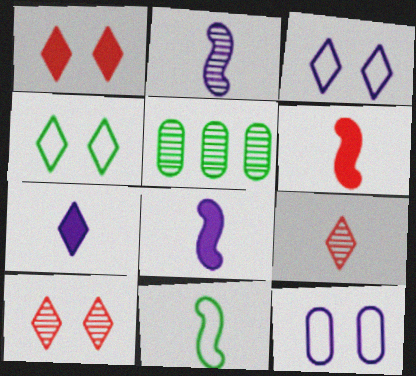[[2, 5, 10], 
[2, 6, 11], 
[3, 5, 6]]